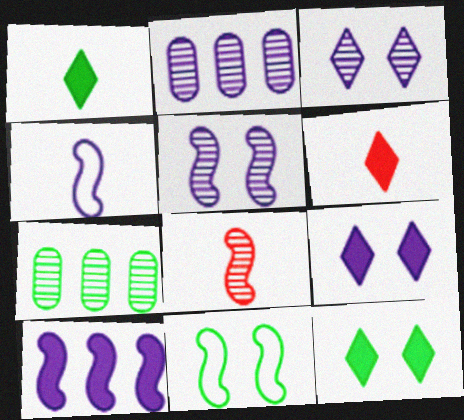[[1, 7, 11], 
[2, 4, 9], 
[2, 6, 11], 
[3, 7, 8], 
[4, 5, 10], 
[8, 10, 11]]